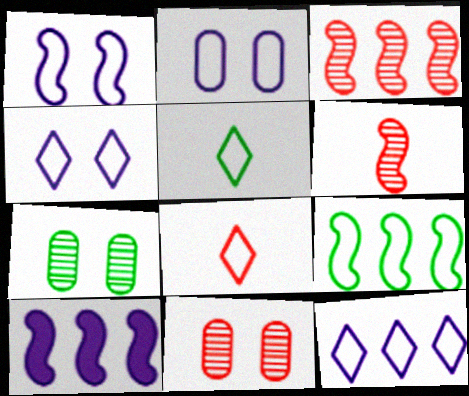[[1, 2, 4], 
[2, 8, 9], 
[3, 9, 10], 
[5, 10, 11], 
[7, 8, 10]]